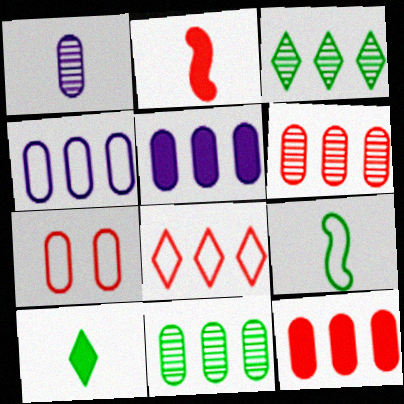[[4, 11, 12]]